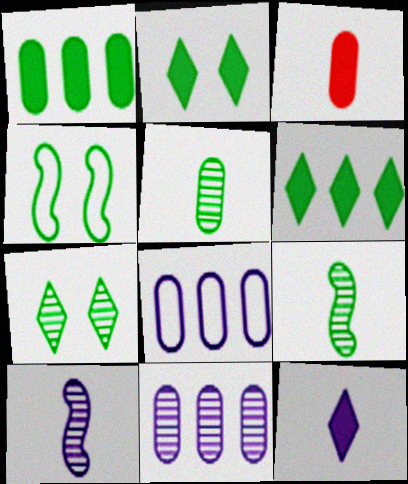[[4, 5, 6]]